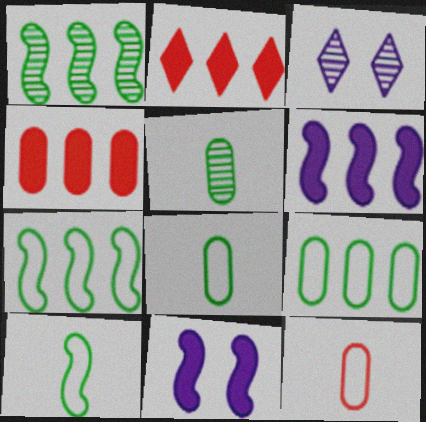[[3, 4, 10]]